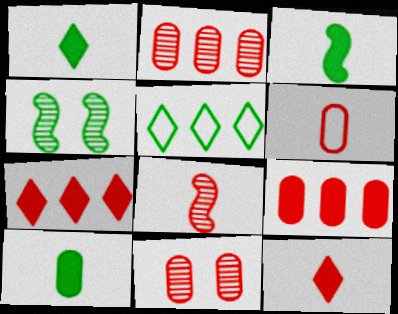[[1, 3, 10], 
[4, 5, 10], 
[6, 8, 12], 
[6, 9, 11]]